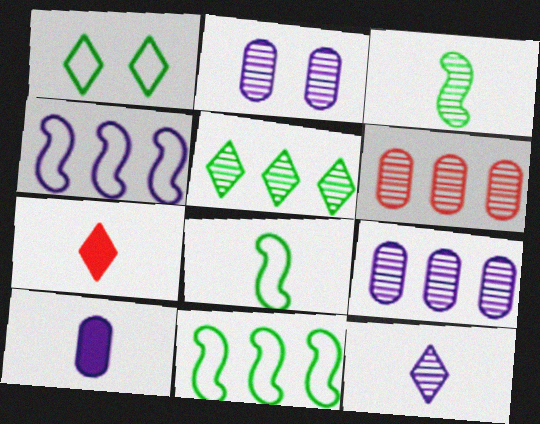[[2, 7, 11]]